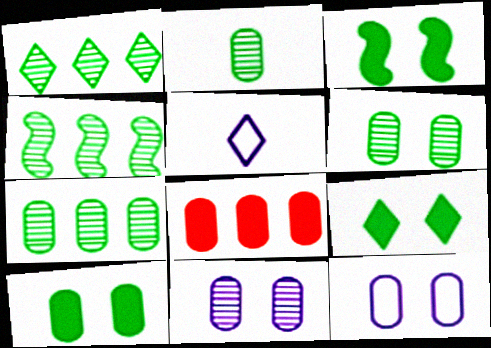[[1, 4, 7], 
[2, 6, 7], 
[2, 8, 12], 
[3, 9, 10]]